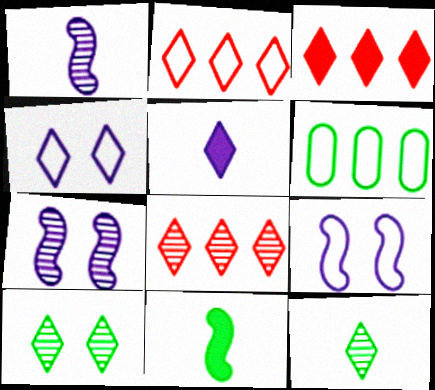[[2, 3, 8], 
[2, 5, 10], 
[3, 4, 12], 
[6, 10, 11]]